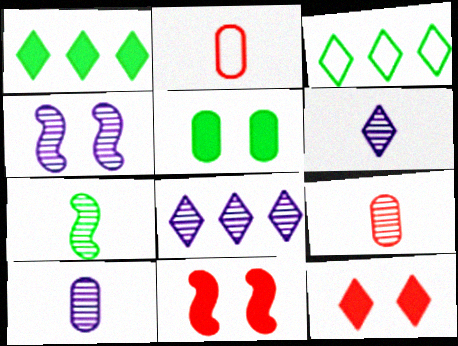[[1, 2, 4], 
[3, 5, 7], 
[3, 6, 12], 
[3, 10, 11], 
[4, 8, 10], 
[6, 7, 9]]